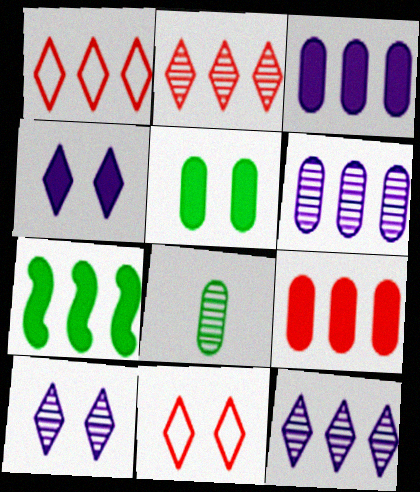[[1, 6, 7]]